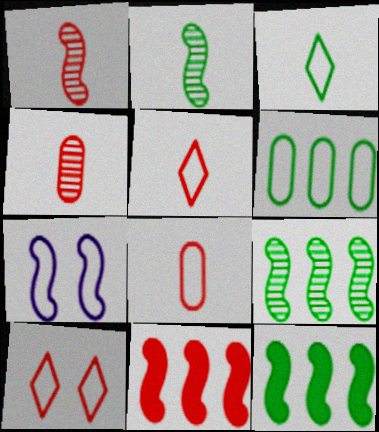[[1, 7, 12], 
[2, 7, 11], 
[4, 10, 11], 
[5, 6, 7]]